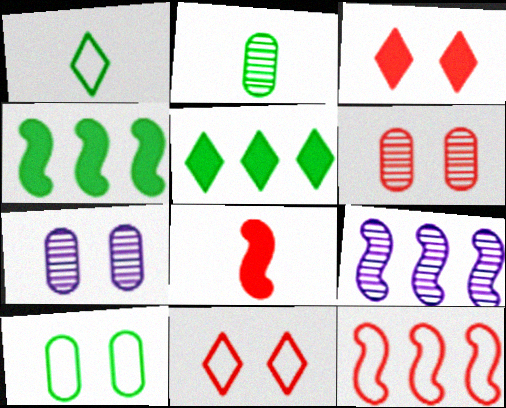[[4, 9, 12]]